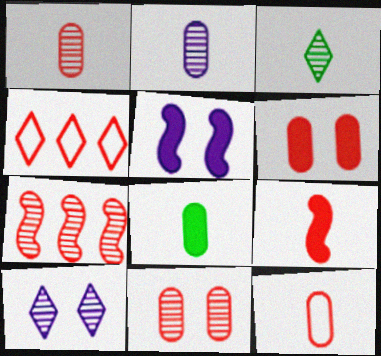[[2, 8, 12], 
[4, 9, 11]]